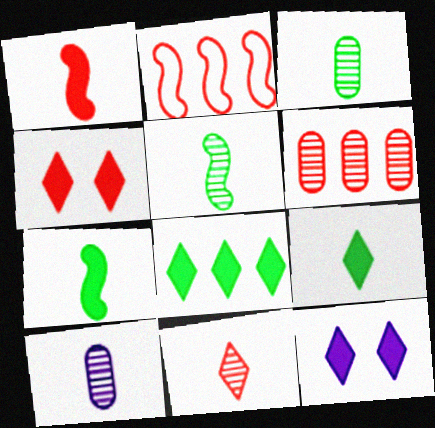[[2, 3, 12], 
[5, 10, 11]]